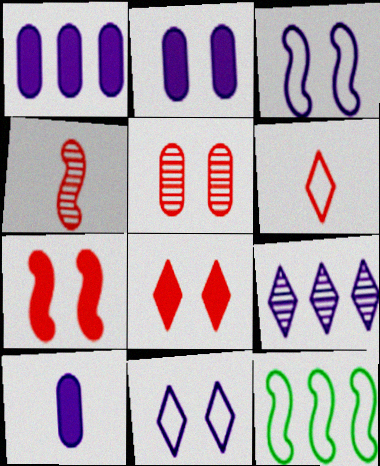[[1, 2, 10], 
[3, 9, 10]]